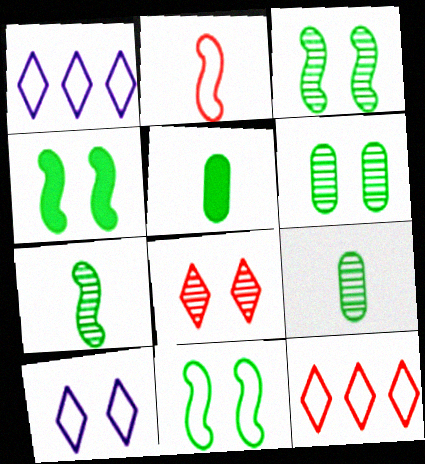[[3, 4, 11]]